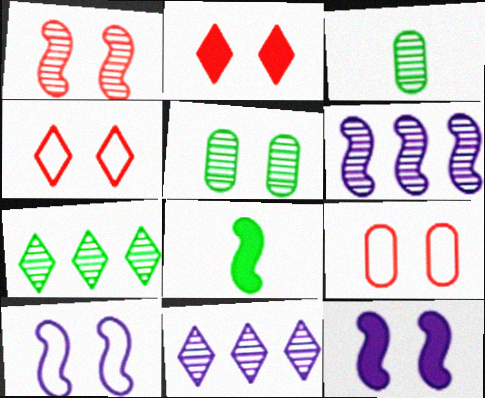[[1, 2, 9], 
[1, 3, 11], 
[2, 5, 10], 
[4, 5, 12], 
[8, 9, 11]]